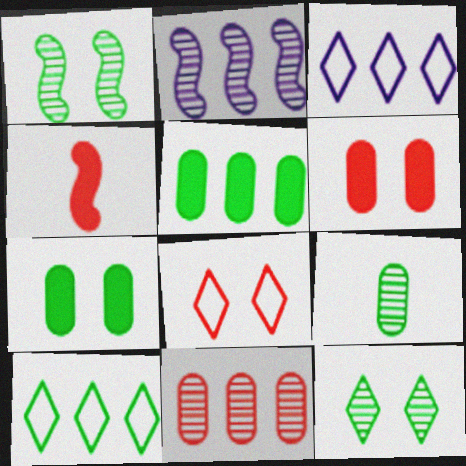[[4, 8, 11]]